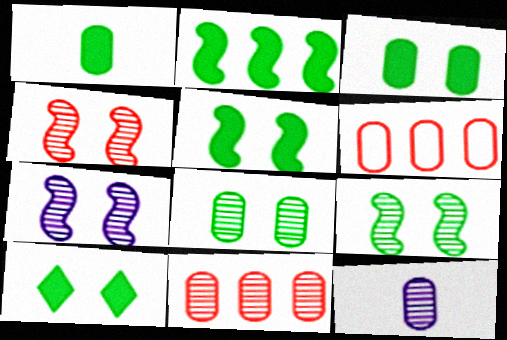[[1, 2, 10], 
[3, 5, 10], 
[3, 6, 12], 
[4, 7, 9], 
[8, 11, 12]]